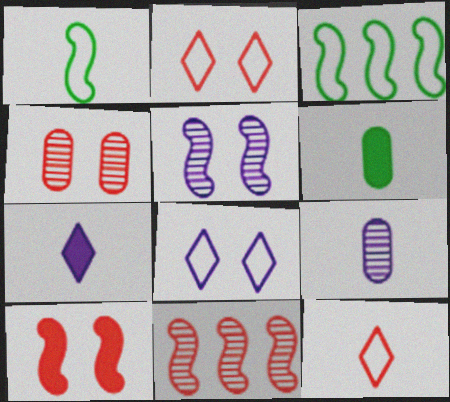[[2, 4, 10], 
[3, 4, 7], 
[6, 8, 11]]